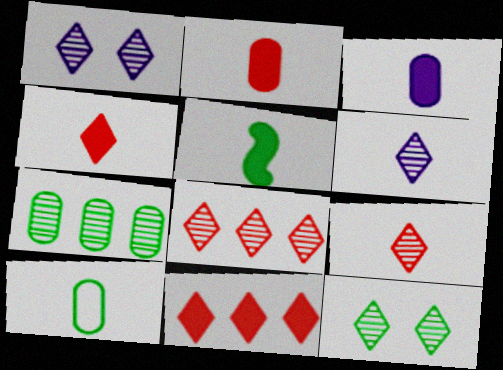[[3, 4, 5], 
[6, 8, 12]]